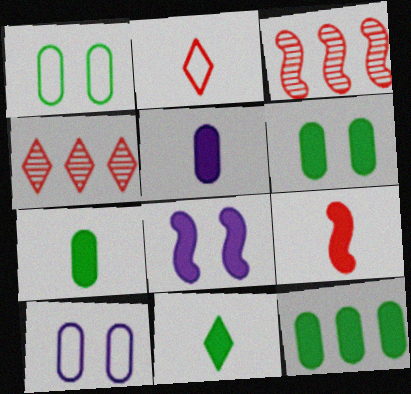[[3, 10, 11], 
[5, 9, 11], 
[6, 7, 12]]